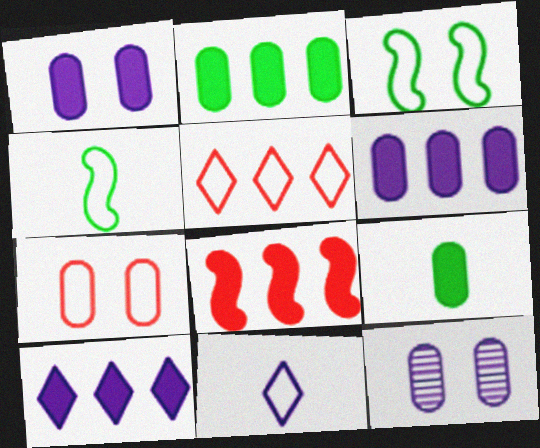[[2, 8, 10]]